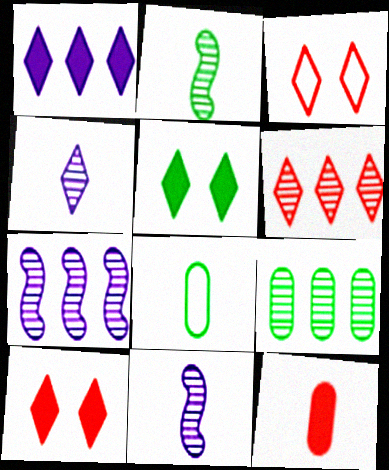[[6, 7, 9], 
[7, 8, 10]]